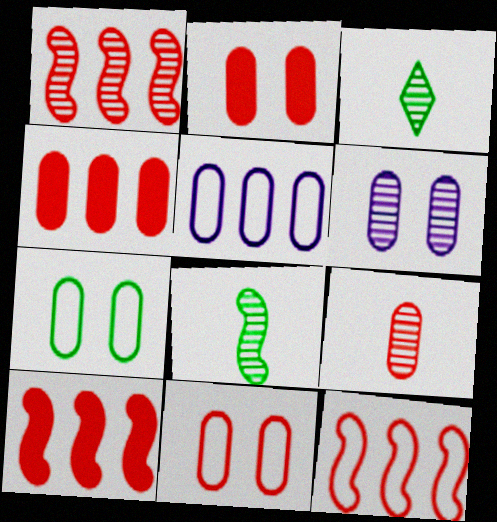[[1, 3, 6], 
[1, 10, 12], 
[2, 6, 7], 
[4, 9, 11]]